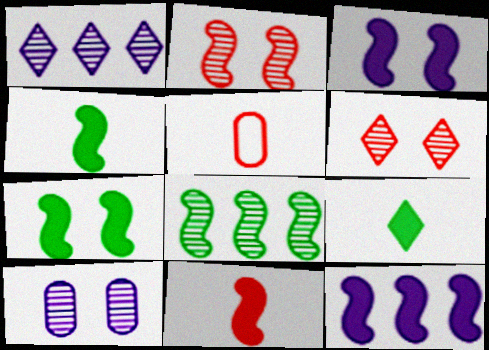[[1, 5, 7], 
[7, 11, 12]]